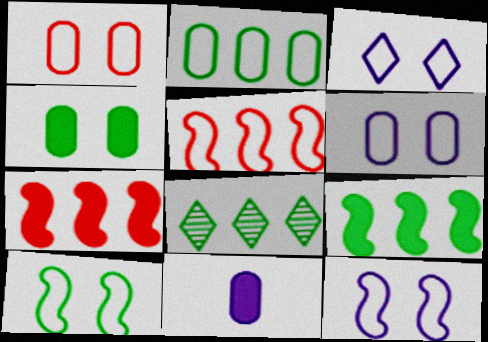[[1, 3, 10], 
[2, 8, 9], 
[3, 6, 12]]